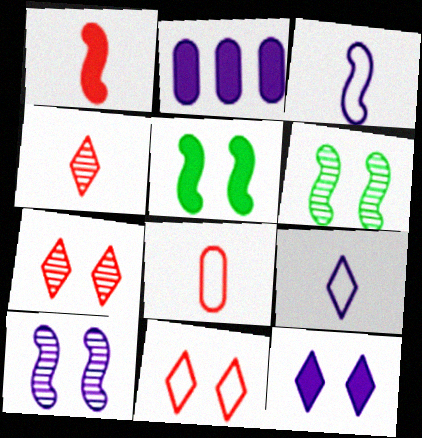[[1, 4, 8], 
[2, 9, 10]]